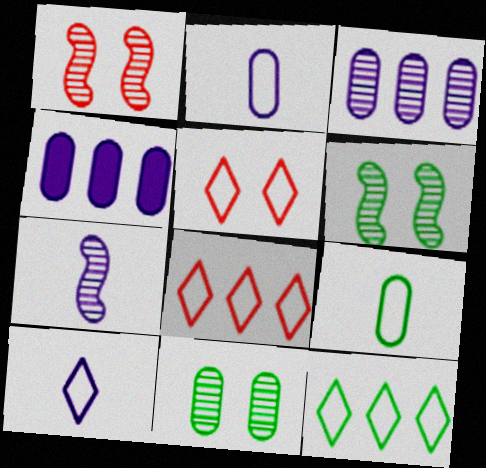[[5, 10, 12]]